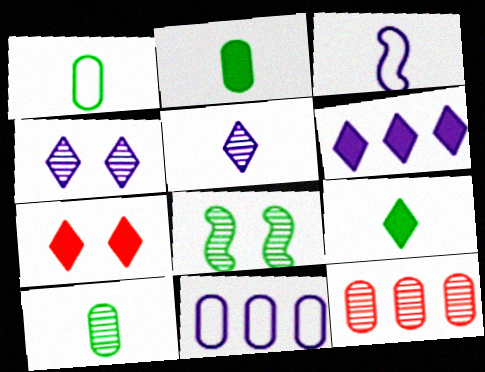[[1, 2, 10], 
[5, 8, 12], 
[6, 7, 9]]